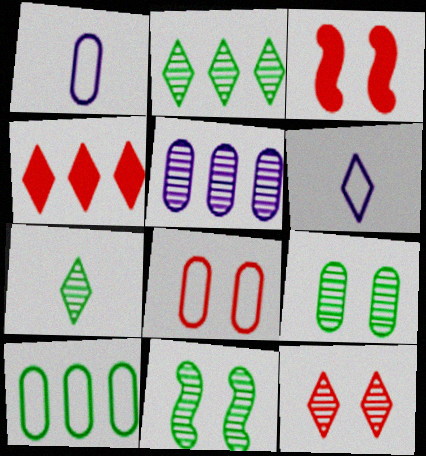[[1, 2, 3], 
[1, 4, 11], 
[1, 8, 10], 
[3, 8, 12]]